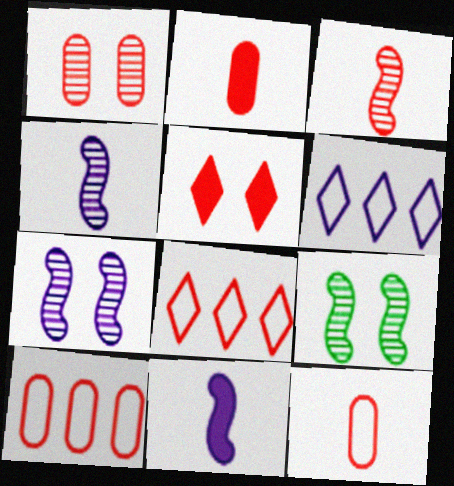[[1, 2, 10], 
[2, 6, 9], 
[3, 5, 10]]